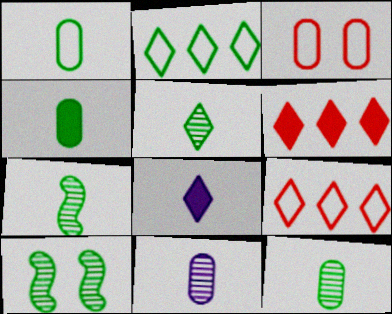[[1, 4, 12], 
[2, 4, 10], 
[5, 7, 12]]